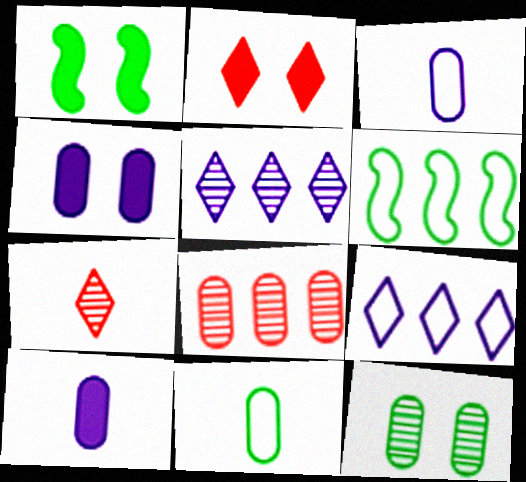[[1, 2, 4], 
[4, 6, 7], 
[4, 8, 11]]